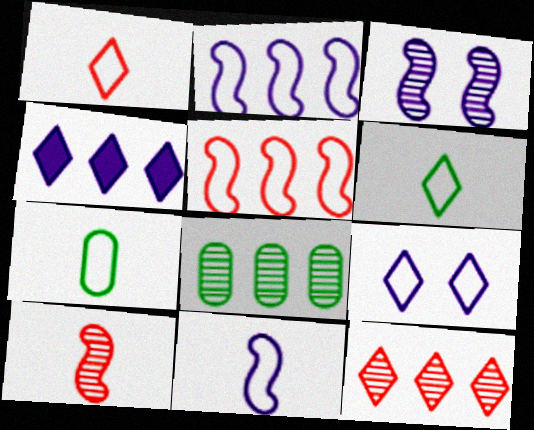[[1, 7, 11], 
[4, 5, 8], 
[5, 7, 9]]